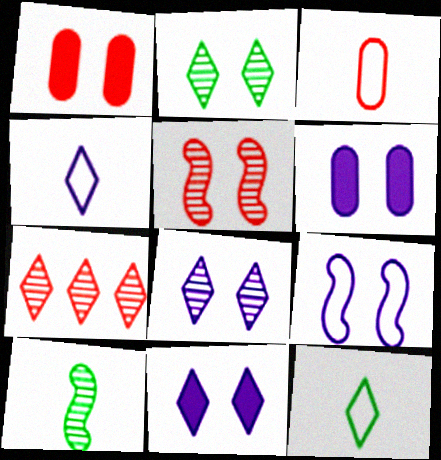[[1, 2, 9], 
[6, 8, 9], 
[7, 11, 12]]